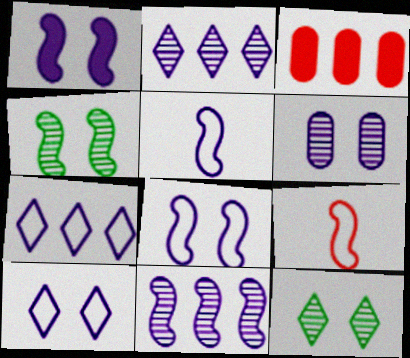[[1, 5, 11], 
[1, 6, 10], 
[3, 5, 12]]